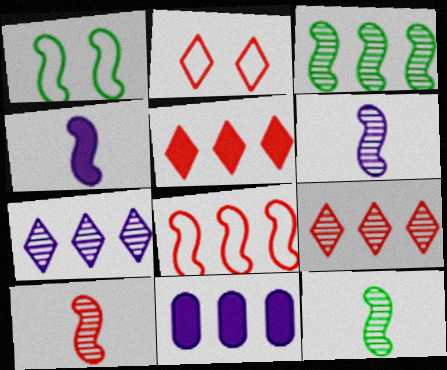[[2, 11, 12], 
[6, 10, 12]]